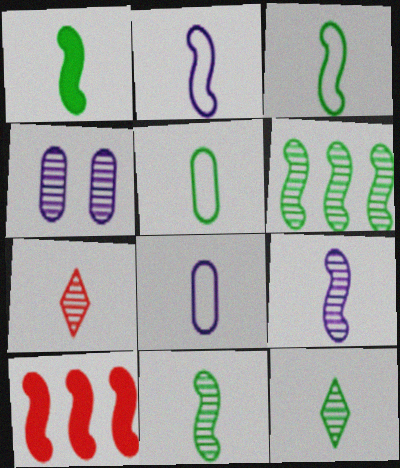[[1, 3, 11], 
[1, 5, 12], 
[1, 7, 8], 
[4, 6, 7]]